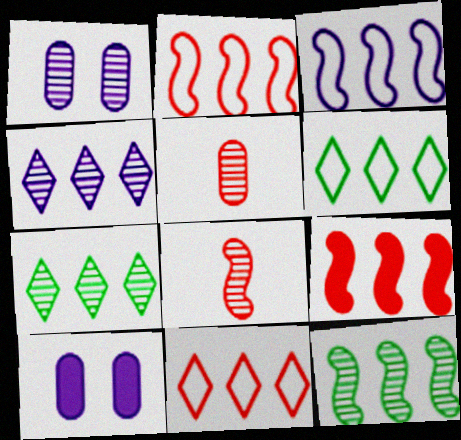[[1, 7, 8], 
[3, 9, 12], 
[6, 8, 10]]